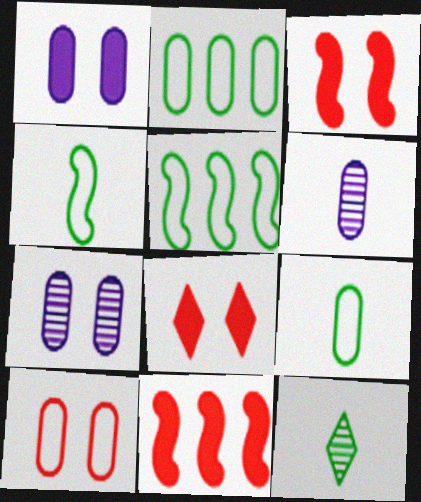[[5, 6, 8]]